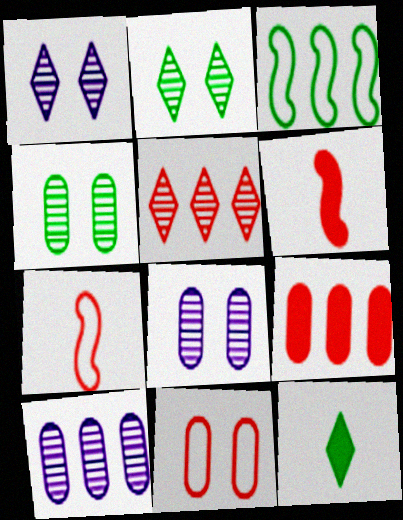[[3, 4, 12], 
[5, 6, 11]]